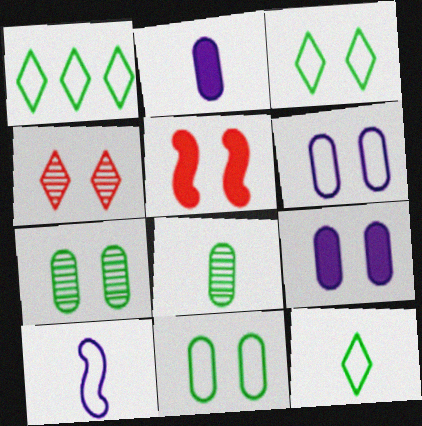[[1, 3, 12]]